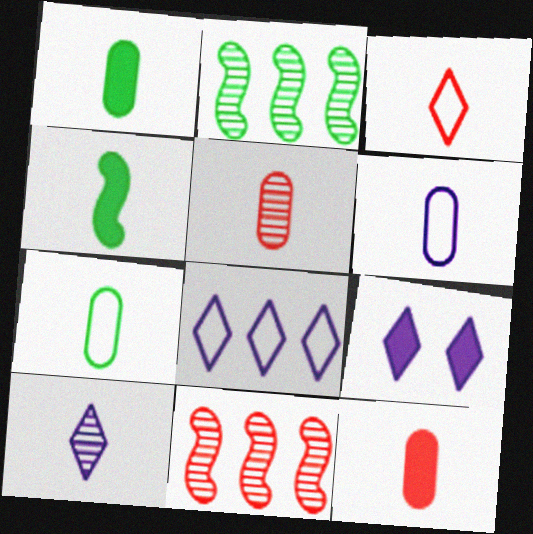[[1, 5, 6], 
[7, 9, 11], 
[8, 9, 10]]